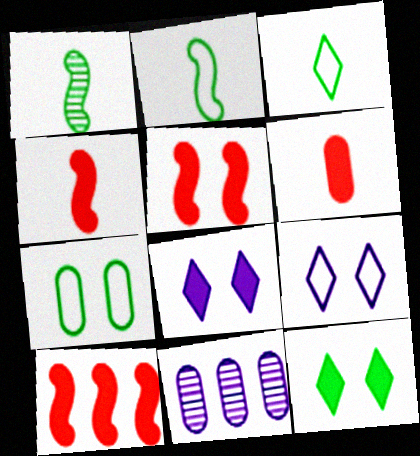[[3, 5, 11], 
[4, 5, 10], 
[6, 7, 11]]